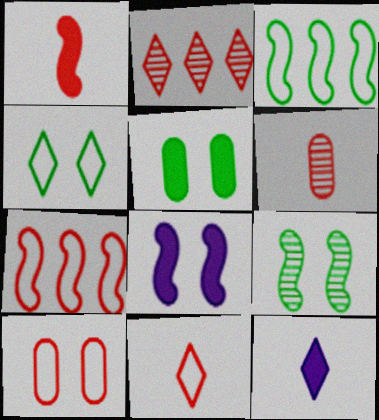[[1, 2, 10], 
[1, 6, 11], 
[2, 4, 12], 
[4, 5, 9], 
[7, 10, 11]]